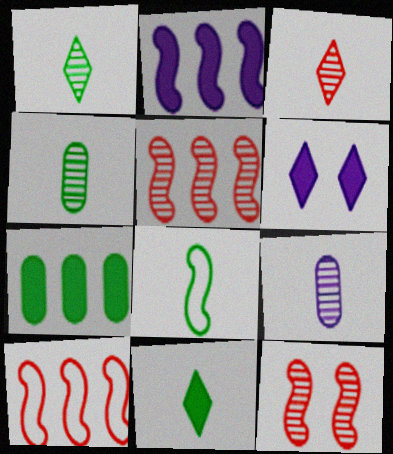[[2, 8, 12], 
[4, 6, 10], 
[4, 8, 11]]